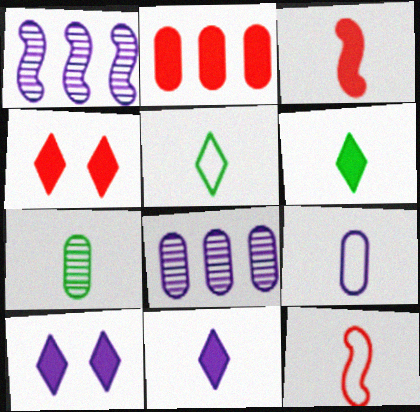[[1, 9, 10], 
[2, 3, 4], 
[5, 9, 12], 
[7, 11, 12]]